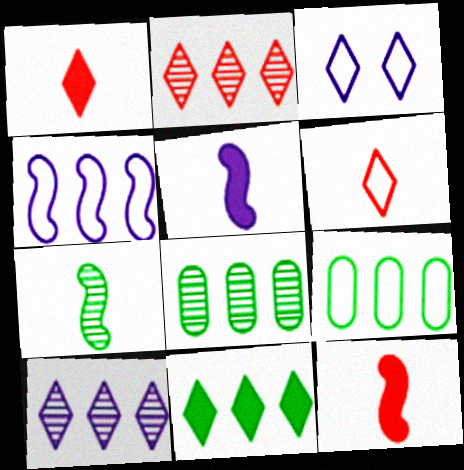[[3, 8, 12]]